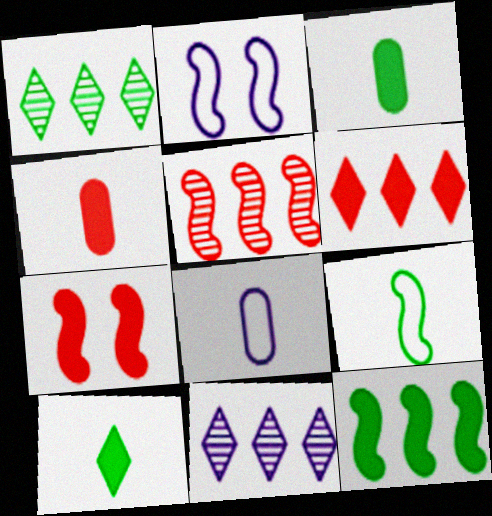[[1, 2, 4], 
[1, 7, 8], 
[4, 6, 7]]